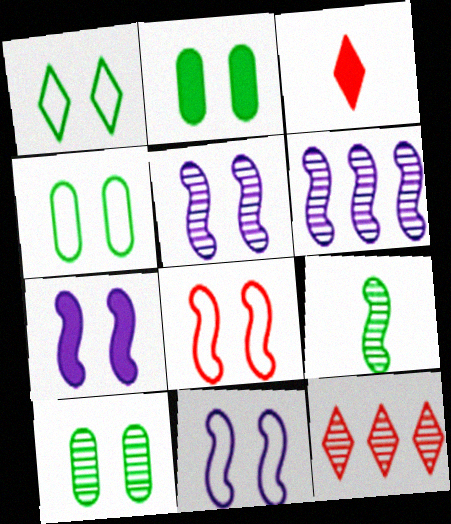[[2, 4, 10], 
[3, 4, 6], 
[5, 7, 11]]